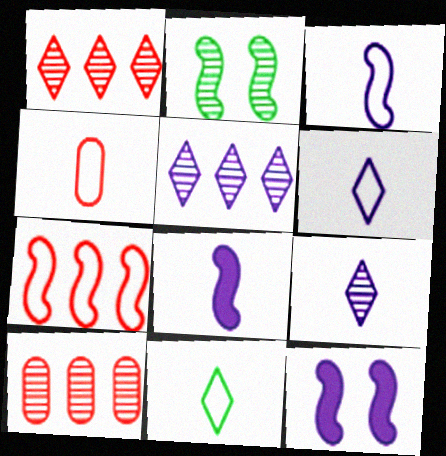[[2, 7, 8], 
[2, 9, 10], 
[3, 4, 11], 
[10, 11, 12]]